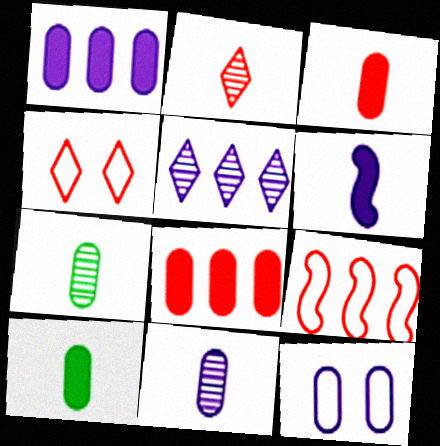[[1, 11, 12], 
[5, 6, 12], 
[7, 8, 12]]